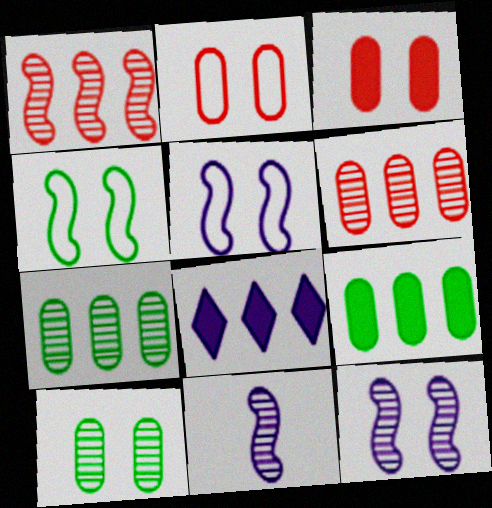[]